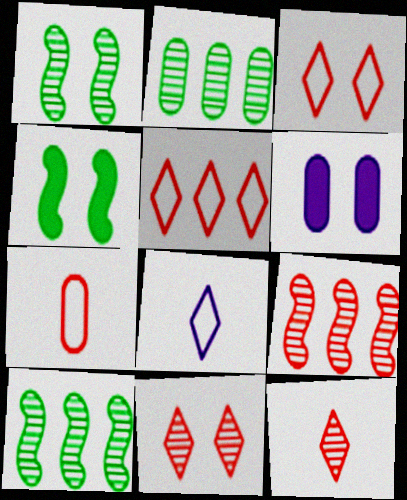[[1, 3, 6], 
[2, 6, 7]]